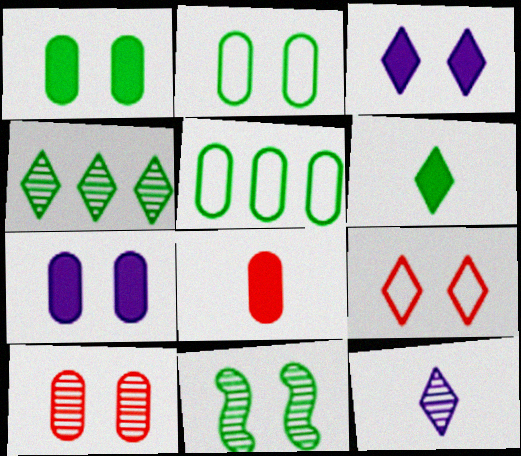[[2, 7, 10], 
[5, 6, 11], 
[7, 9, 11]]